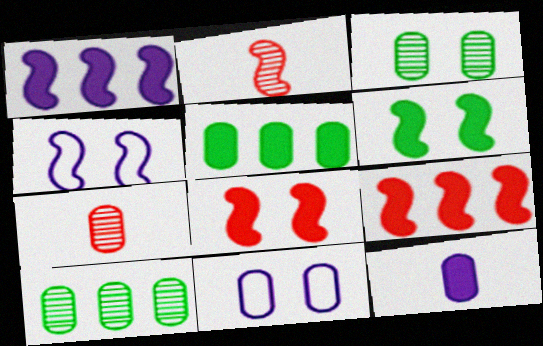[[5, 7, 11]]